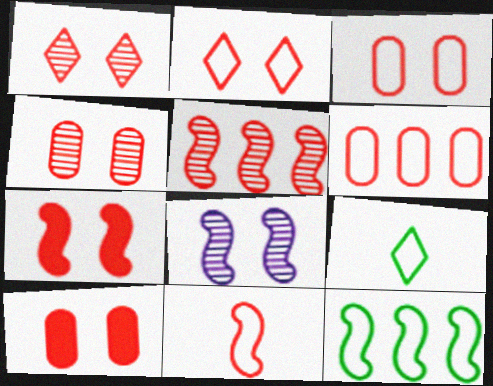[[1, 3, 7], 
[2, 4, 7], 
[2, 6, 11], 
[3, 4, 10], 
[5, 7, 11]]